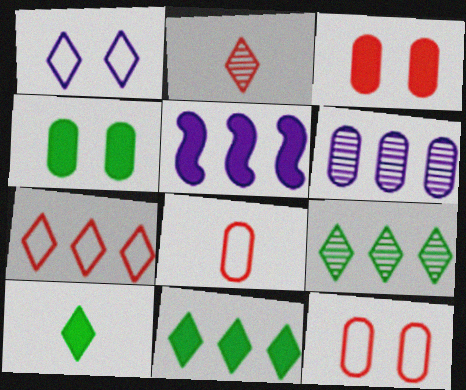[[1, 2, 11], 
[3, 5, 10], 
[4, 6, 8]]